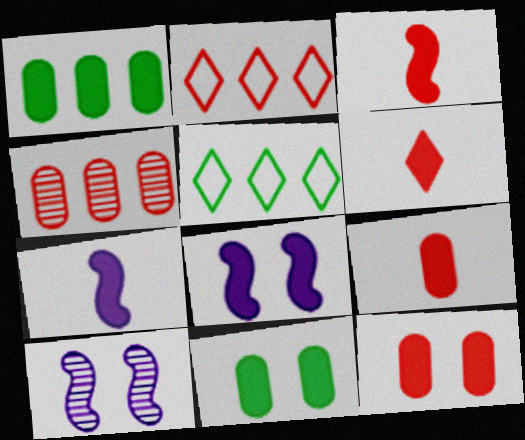[[1, 6, 8], 
[3, 6, 9], 
[5, 9, 10]]